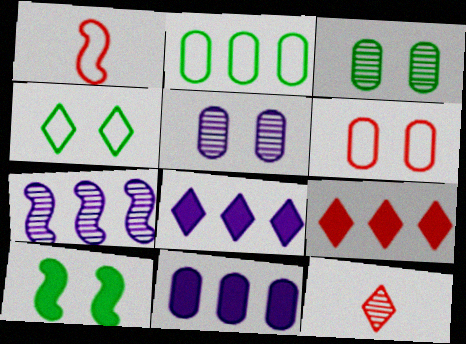[[1, 3, 8], 
[1, 7, 10], 
[2, 7, 9], 
[3, 4, 10], 
[3, 7, 12], 
[4, 8, 12]]